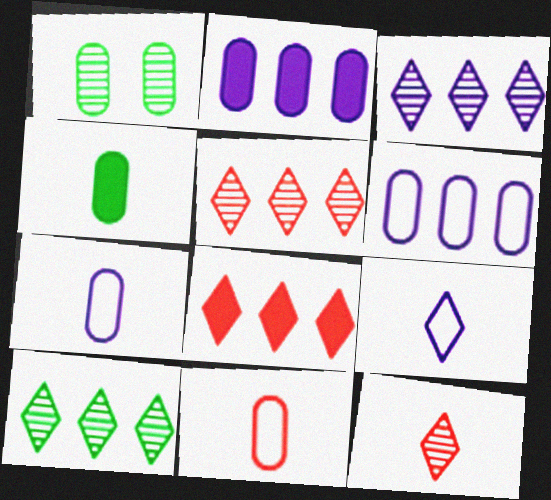[[1, 2, 11], 
[3, 5, 10]]